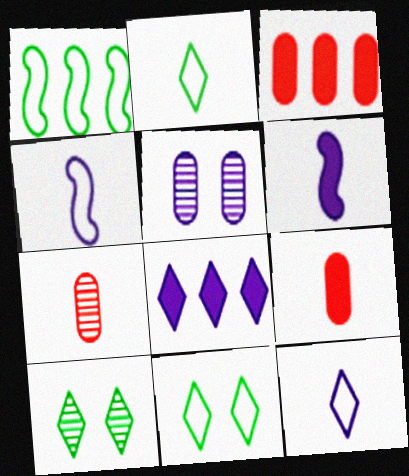[[2, 6, 7], 
[3, 4, 10], 
[4, 5, 8]]